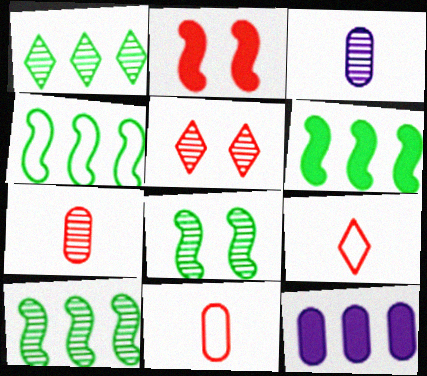[[3, 5, 10], 
[4, 6, 10], 
[8, 9, 12]]